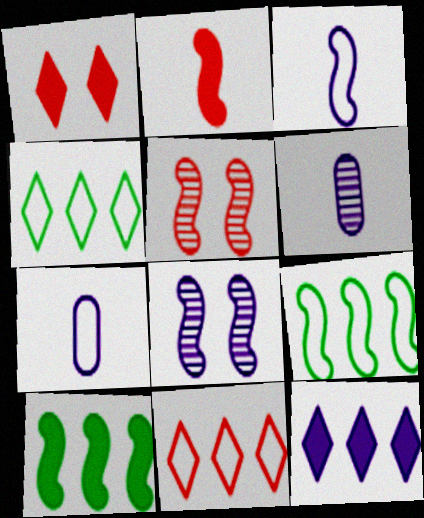[[1, 6, 9], 
[2, 8, 9], 
[3, 5, 10], 
[7, 8, 12]]